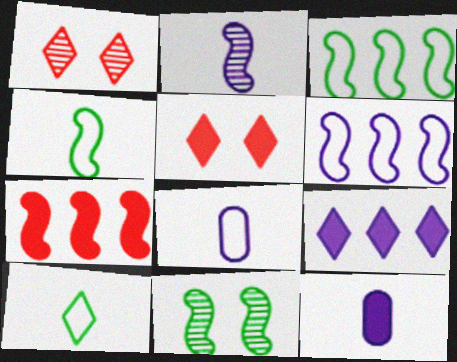[[1, 3, 12], 
[1, 9, 10]]